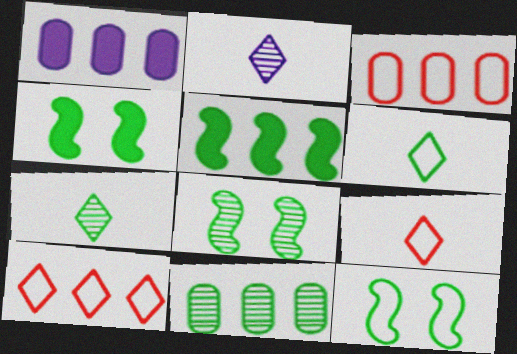[[1, 3, 11], 
[1, 8, 9], 
[2, 3, 4], 
[4, 6, 11], 
[4, 8, 12], 
[7, 8, 11]]